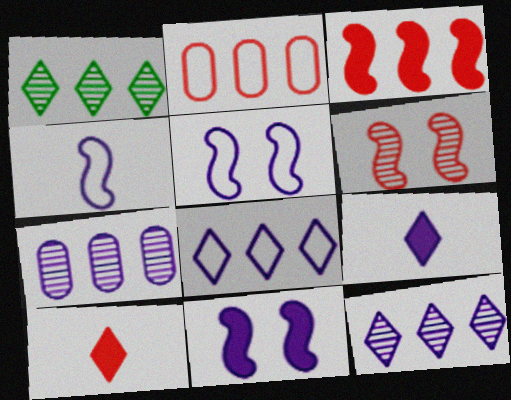[[2, 6, 10], 
[5, 7, 9]]